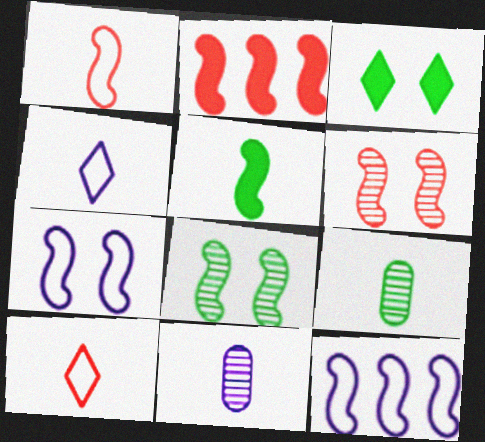[[1, 2, 6], 
[5, 6, 12], 
[5, 10, 11]]